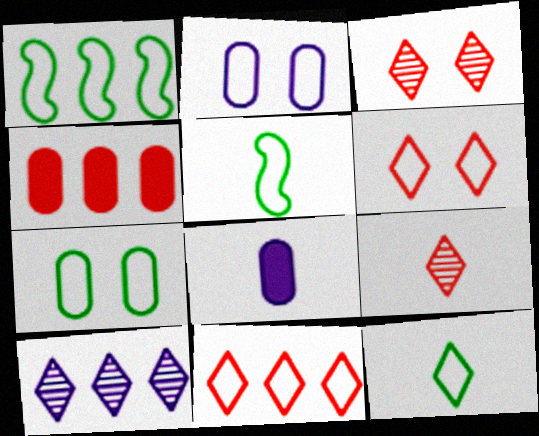[[1, 3, 8], 
[1, 4, 10], 
[1, 7, 12], 
[2, 5, 11], 
[5, 8, 9]]